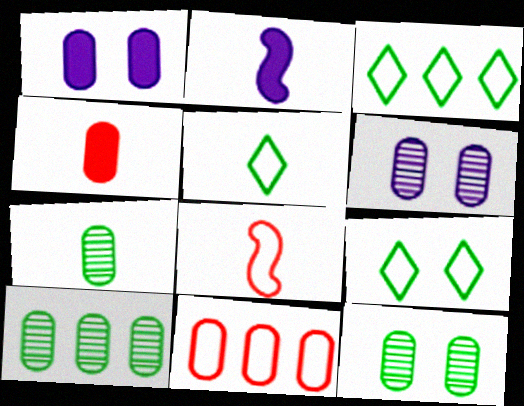[[1, 7, 11], 
[3, 5, 9], 
[7, 10, 12]]